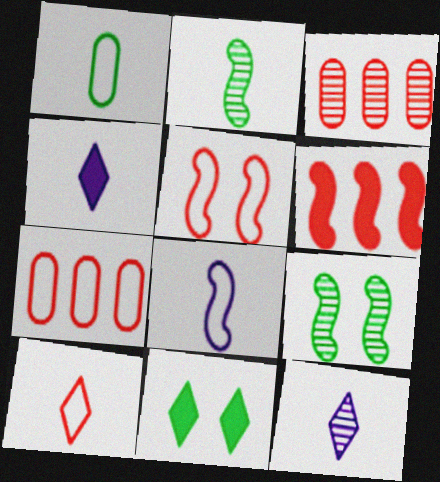[[1, 8, 10], 
[3, 8, 11], 
[3, 9, 12], 
[4, 7, 9], 
[5, 7, 10], 
[6, 8, 9]]